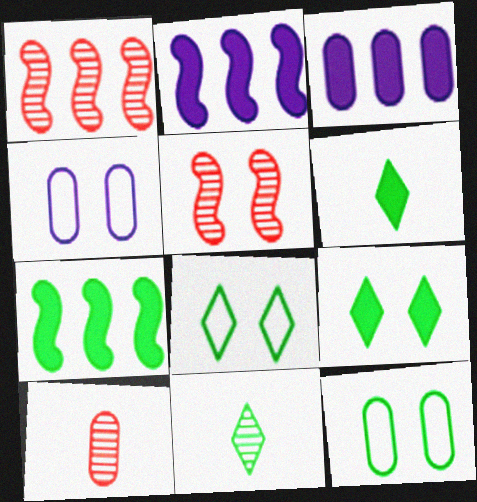[[1, 4, 6], 
[2, 8, 10], 
[3, 10, 12], 
[4, 5, 9], 
[7, 11, 12]]